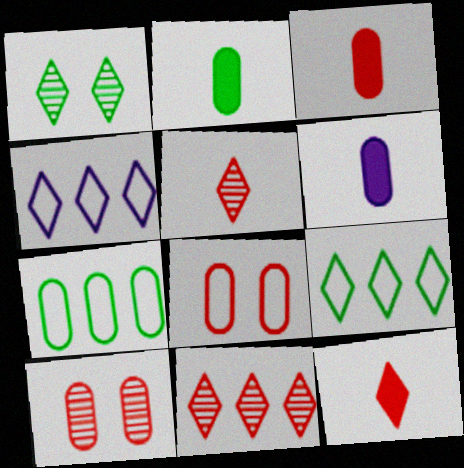[[1, 4, 12], 
[2, 3, 6], 
[6, 7, 10]]